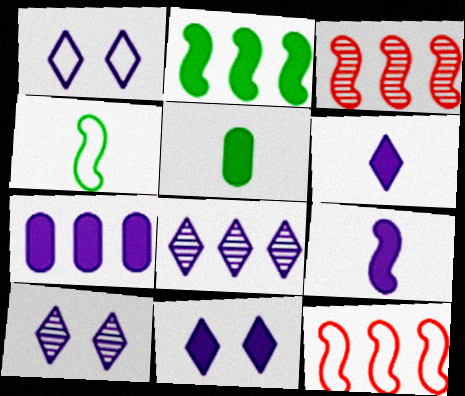[[1, 3, 5], 
[1, 6, 8], 
[1, 10, 11], 
[5, 10, 12], 
[7, 9, 11]]